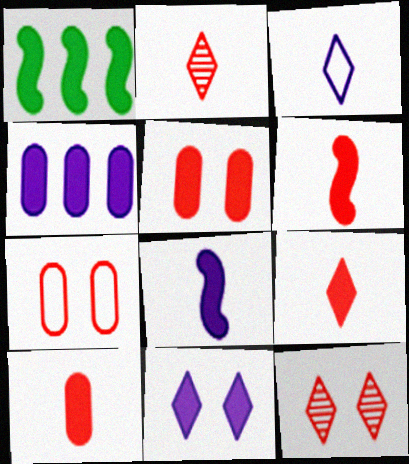[[1, 10, 11], 
[4, 8, 11], 
[6, 9, 10]]